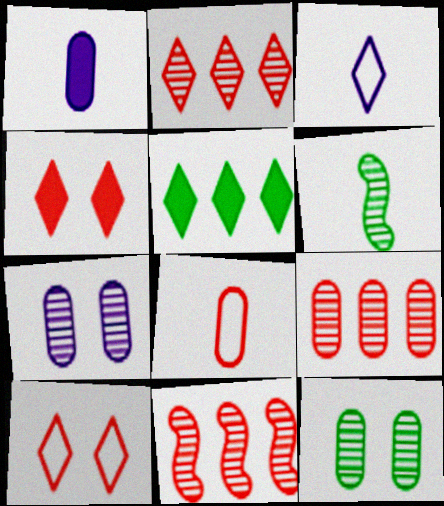[[2, 6, 7], 
[2, 9, 11], 
[4, 8, 11]]